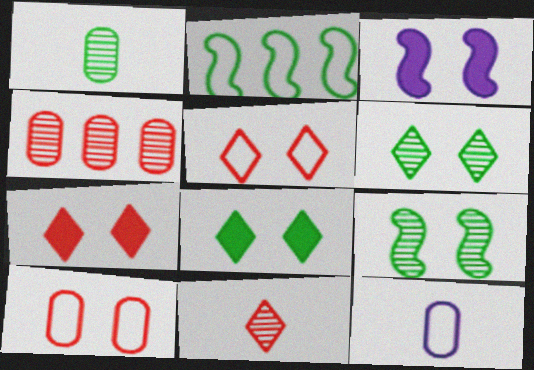[[1, 2, 8], 
[2, 5, 12], 
[3, 6, 10]]